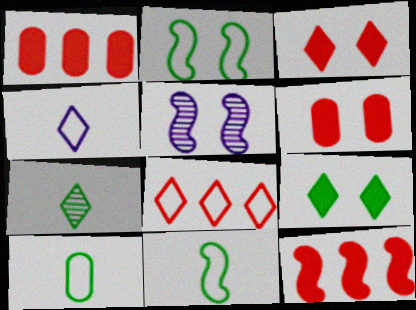[[5, 11, 12]]